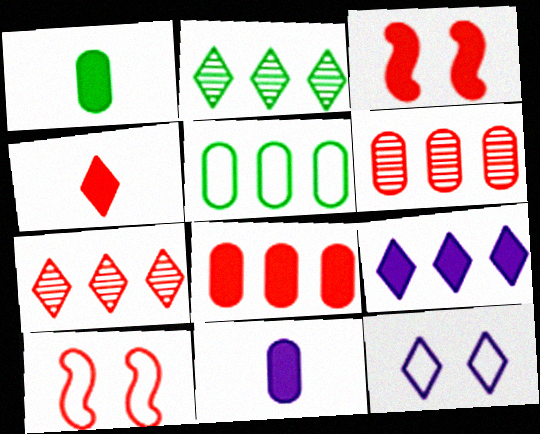[[1, 3, 9], 
[2, 4, 12], 
[2, 10, 11], 
[3, 4, 8], 
[4, 6, 10]]